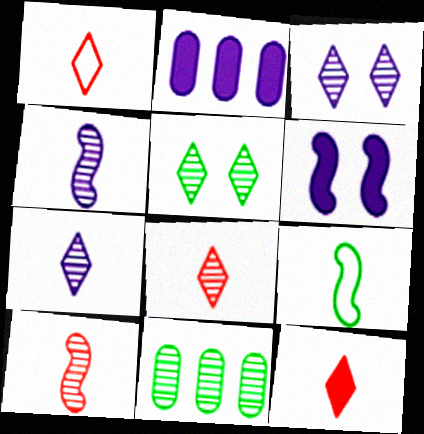[[1, 6, 11], 
[1, 8, 12], 
[3, 10, 11]]